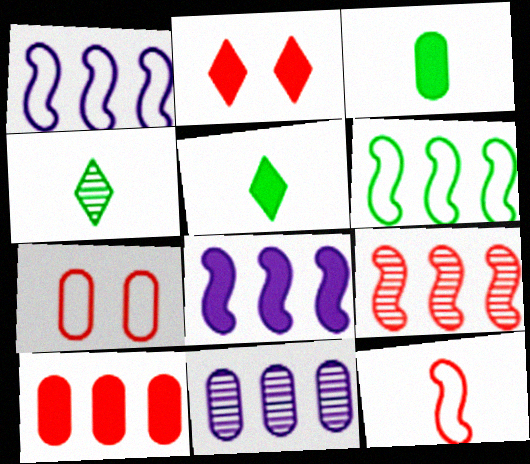[[2, 3, 8], 
[3, 7, 11], 
[4, 7, 8], 
[6, 8, 9]]